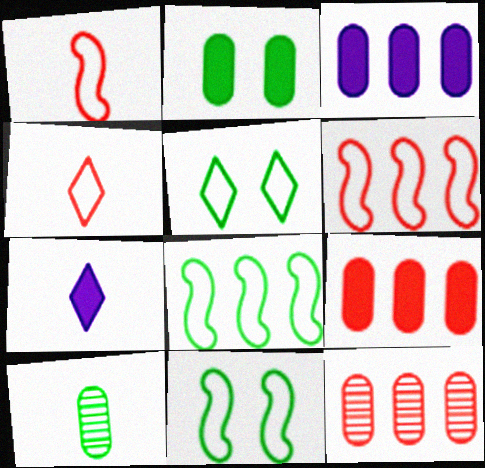[[1, 7, 10], 
[7, 11, 12]]